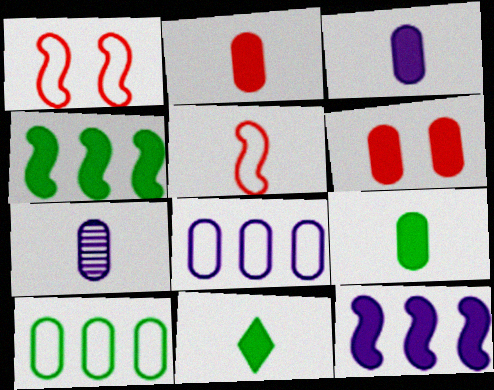[[2, 3, 9], 
[5, 7, 11], 
[6, 7, 10], 
[6, 11, 12]]